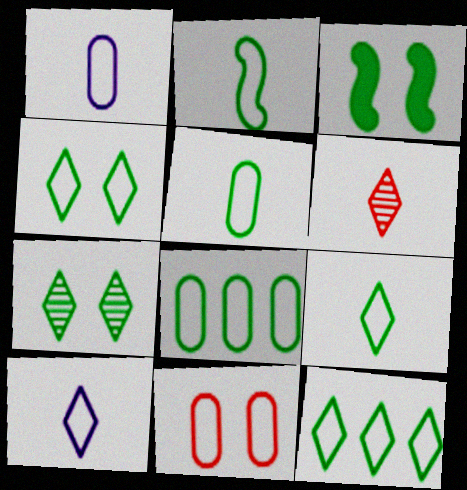[[1, 8, 11], 
[2, 4, 8], 
[2, 5, 9], 
[4, 9, 12]]